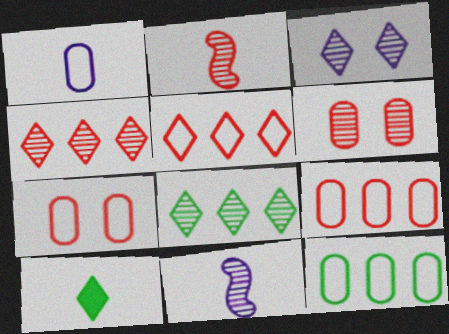[[1, 2, 10], 
[1, 7, 12], 
[2, 4, 6], 
[3, 5, 10], 
[6, 8, 11]]